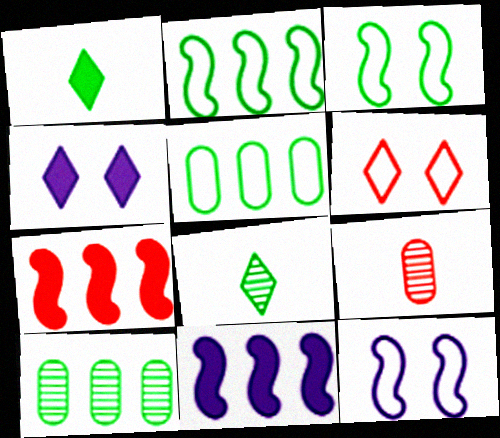[[1, 3, 10], 
[2, 4, 9], 
[6, 7, 9]]